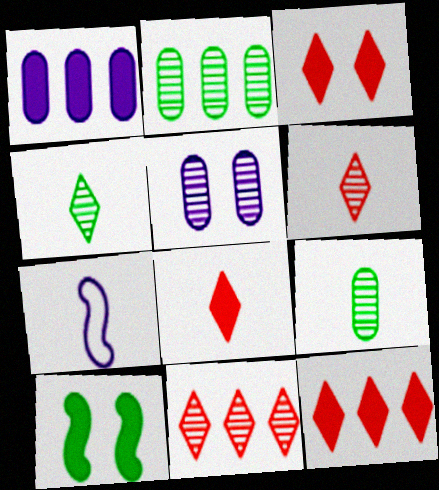[[1, 8, 10], 
[2, 3, 7], 
[3, 8, 12], 
[7, 8, 9]]